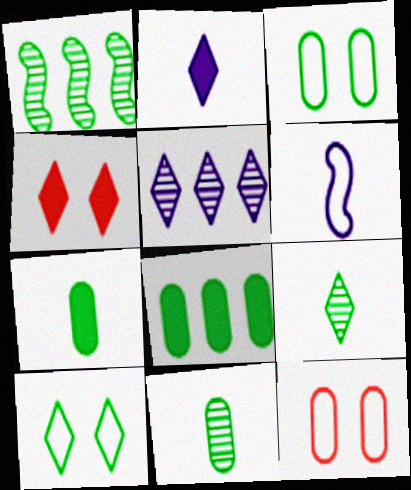[[1, 2, 12], 
[1, 7, 10], 
[3, 8, 11]]